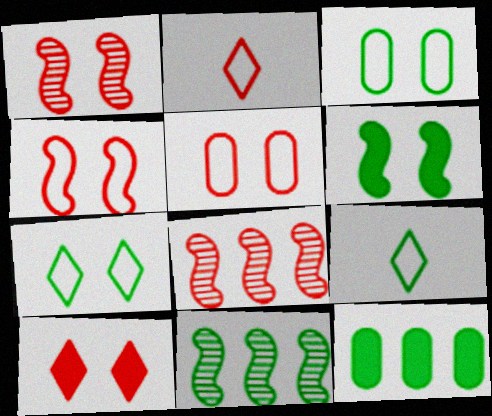[[1, 5, 10]]